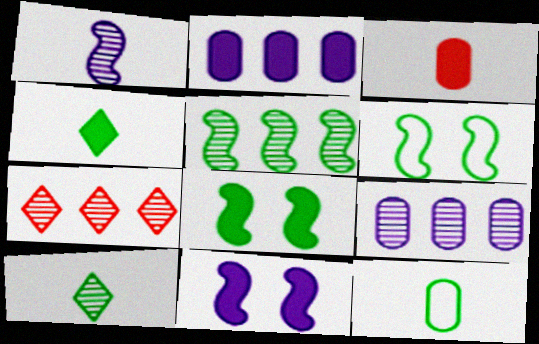[[5, 7, 9], 
[7, 11, 12]]